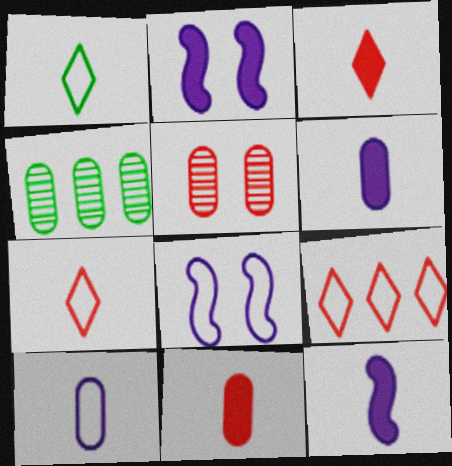[[2, 4, 7], 
[3, 4, 8]]